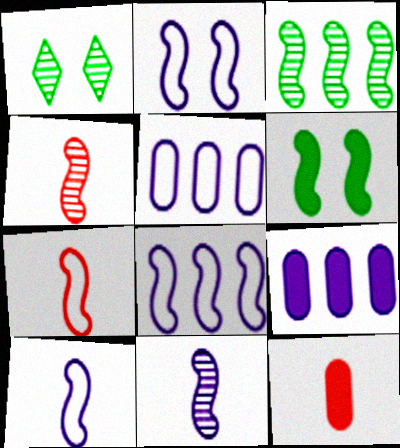[[1, 7, 9], 
[1, 8, 12], 
[2, 8, 10], 
[4, 6, 8]]